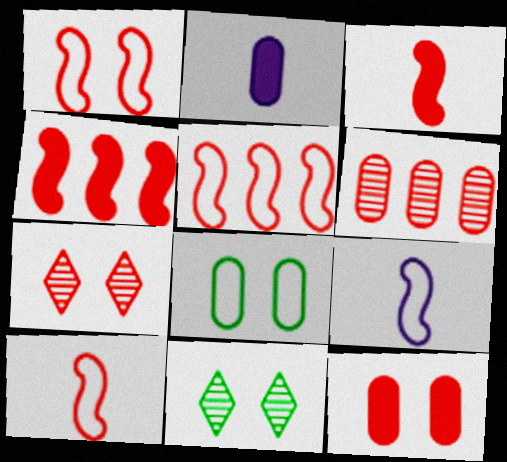[[1, 5, 10], 
[1, 7, 12], 
[2, 5, 11], 
[2, 6, 8]]